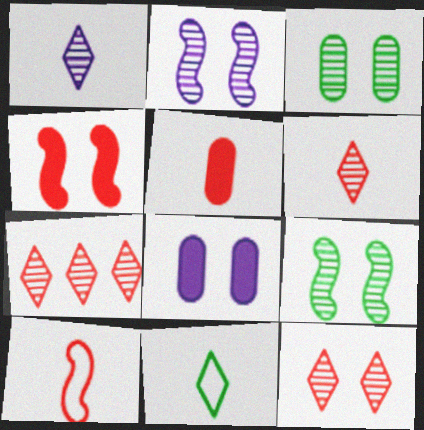[[2, 3, 12], 
[5, 6, 10], 
[6, 7, 12]]